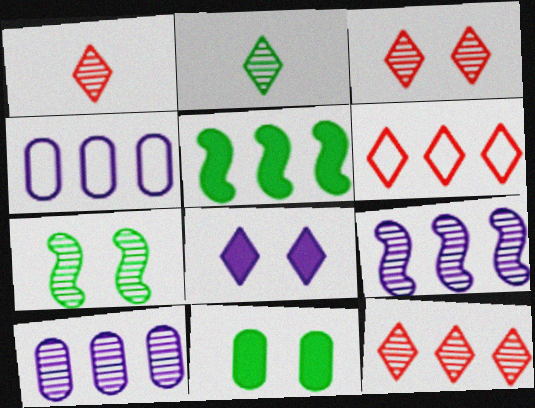[[1, 3, 12], 
[1, 7, 10], 
[2, 6, 8], 
[4, 5, 12], 
[5, 6, 10]]